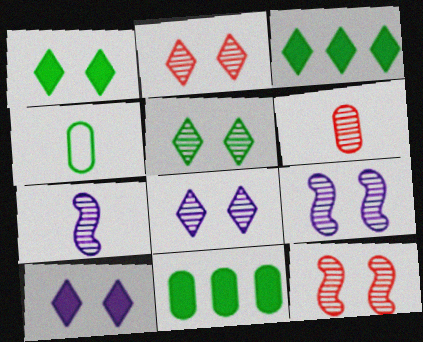[[2, 5, 8]]